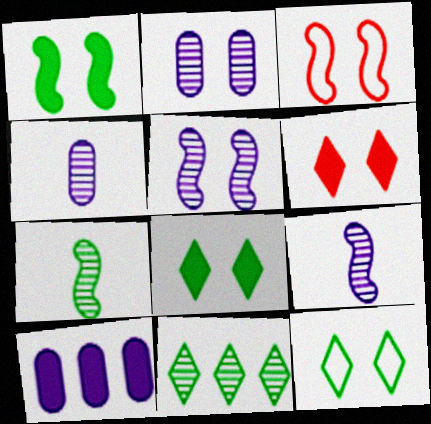[[1, 3, 5], 
[2, 3, 8]]